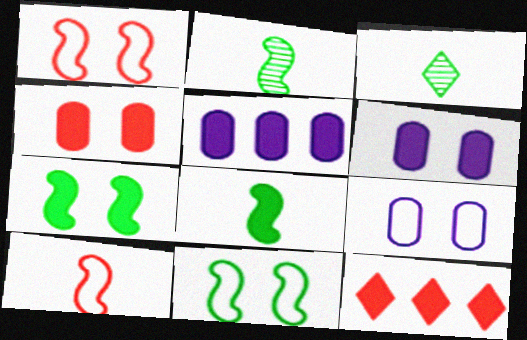[[1, 3, 5], 
[2, 9, 12], 
[6, 8, 12]]